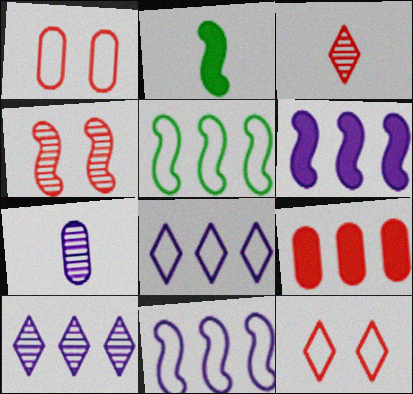[[1, 2, 10], 
[2, 4, 11], 
[5, 9, 10]]